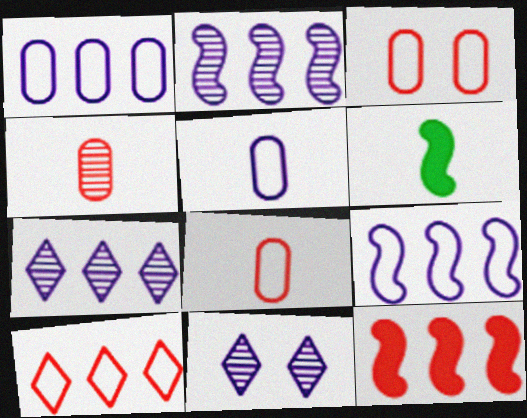[[3, 6, 7]]